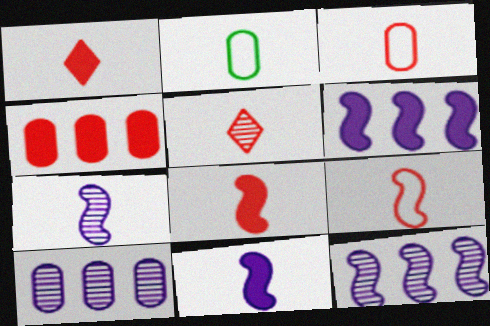[[1, 2, 7], 
[2, 5, 11], 
[3, 5, 8]]